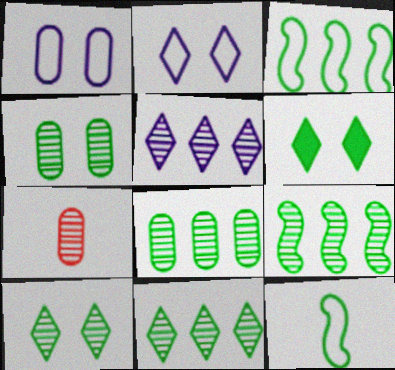[[6, 8, 12], 
[8, 9, 11]]